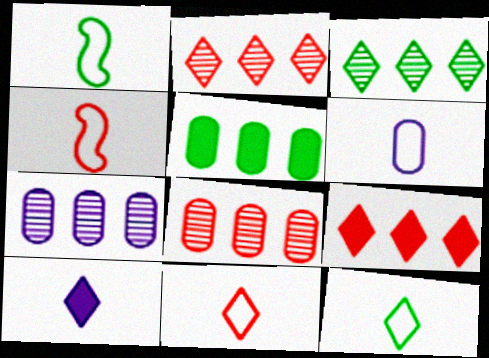[[1, 6, 11], 
[4, 6, 12]]